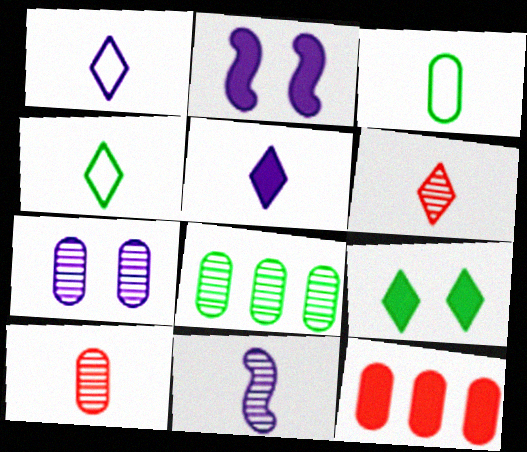[[3, 7, 12], 
[4, 5, 6], 
[7, 8, 10]]